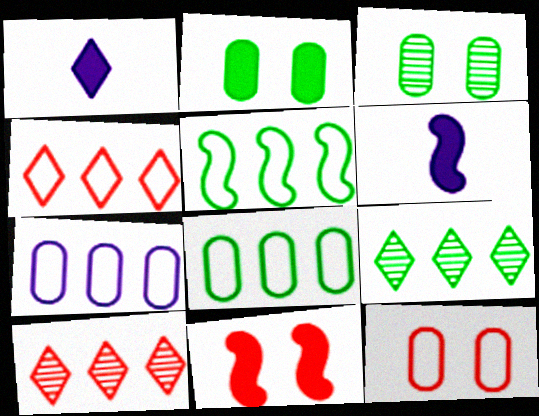[[3, 4, 6], 
[4, 5, 7], 
[6, 9, 12]]